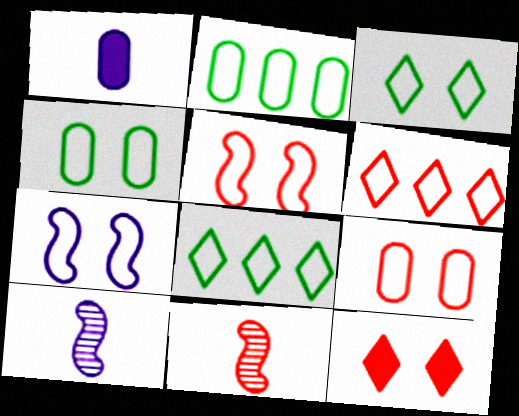[[2, 10, 12], 
[3, 7, 9]]